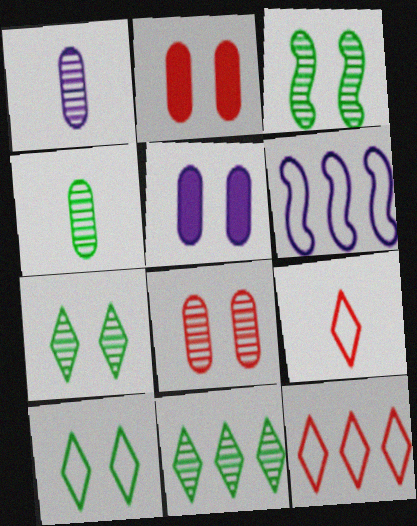[[3, 4, 11]]